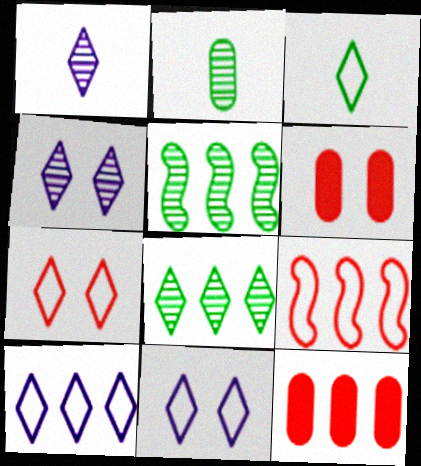[[3, 7, 10], 
[5, 10, 12]]